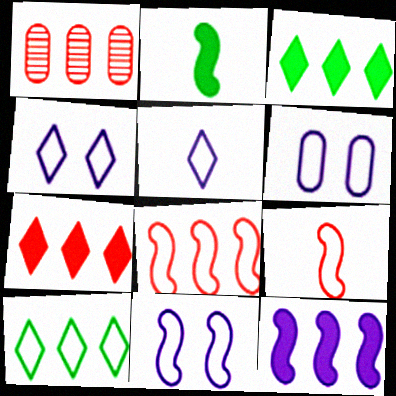[[1, 2, 4], 
[1, 7, 8], 
[1, 10, 12], 
[4, 6, 11], 
[6, 9, 10]]